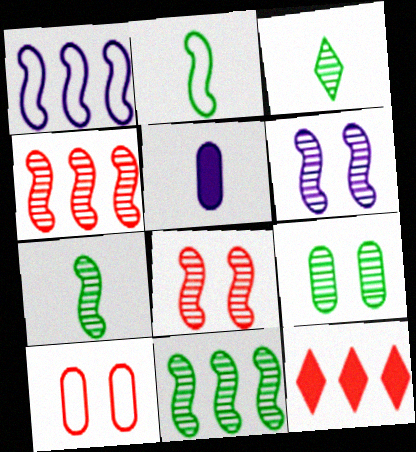[[3, 9, 11], 
[4, 6, 7]]